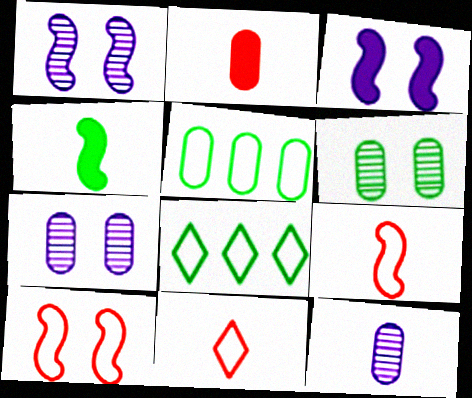[[1, 2, 8], 
[2, 5, 7], 
[4, 6, 8], 
[4, 11, 12]]